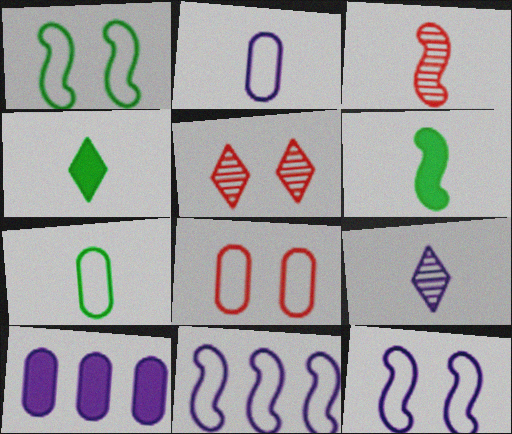[[2, 3, 4], 
[9, 10, 12]]